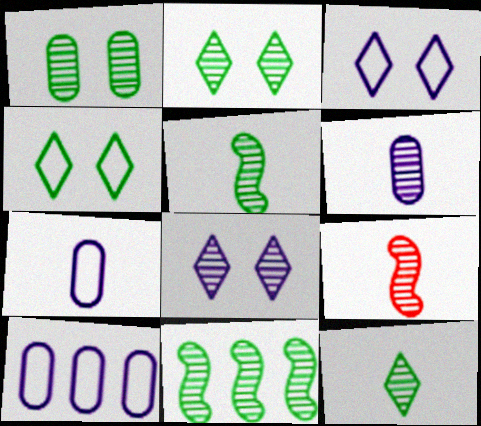[[1, 11, 12], 
[6, 9, 12]]